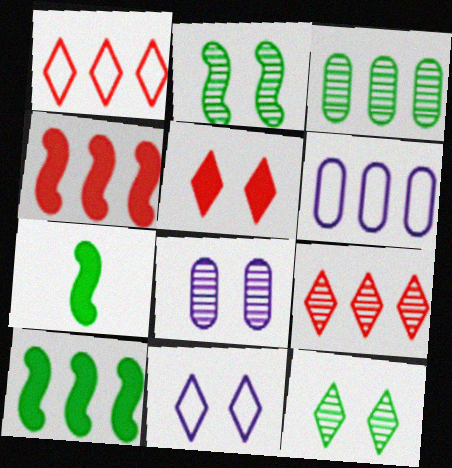[[1, 7, 8], 
[5, 11, 12], 
[6, 9, 10]]